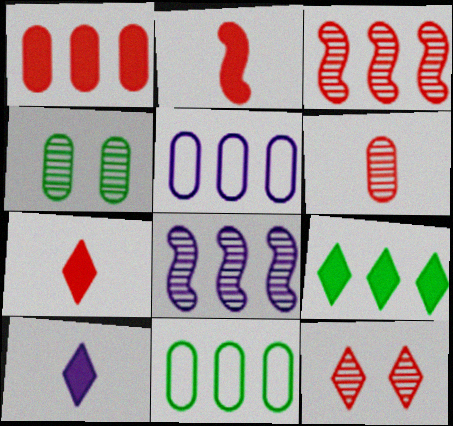[[3, 5, 9], 
[3, 6, 12]]